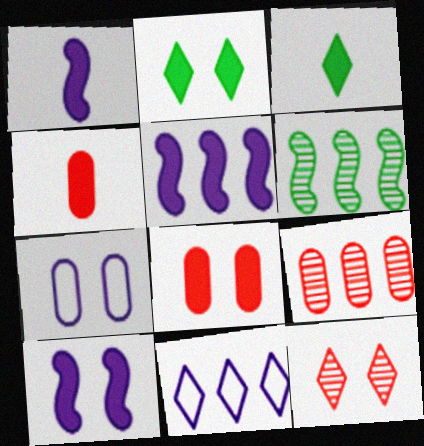[[1, 3, 4], 
[1, 5, 10], 
[2, 4, 5], 
[2, 8, 10], 
[3, 5, 8], 
[3, 11, 12]]